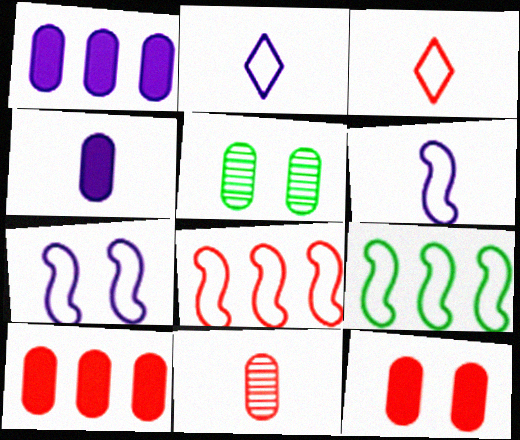[]